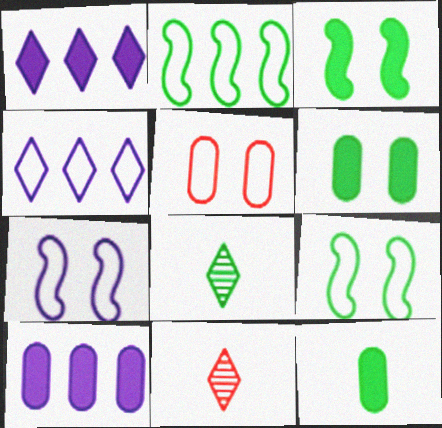[[2, 6, 8], 
[9, 10, 11]]